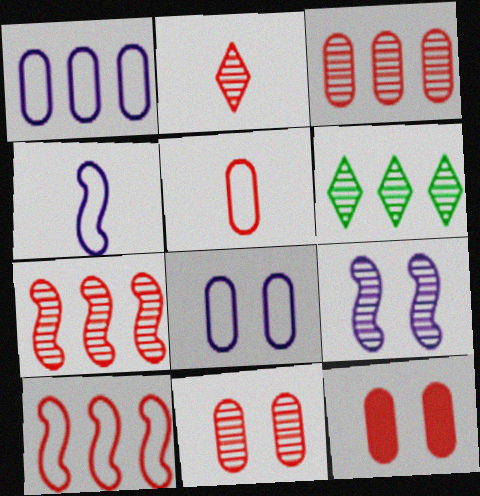[[2, 7, 11], 
[2, 10, 12], 
[3, 5, 12], 
[4, 6, 12]]